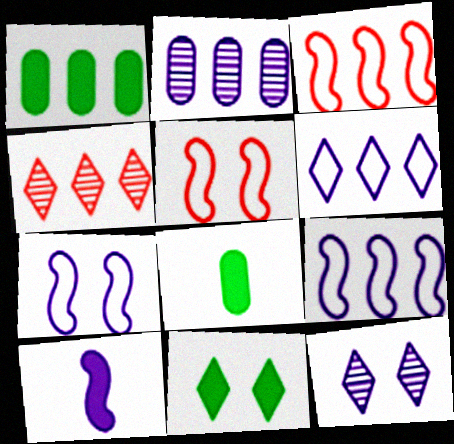[[1, 4, 9], 
[3, 8, 12], 
[4, 7, 8]]